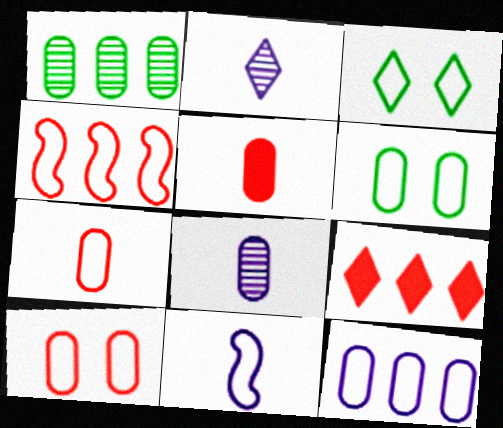[[2, 3, 9], 
[6, 7, 12]]